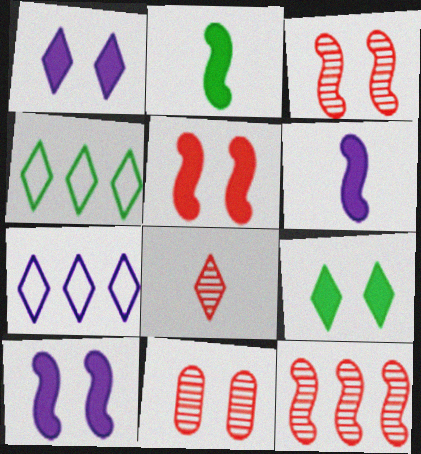[[1, 4, 8], 
[2, 7, 11], 
[4, 6, 11], 
[7, 8, 9], 
[8, 11, 12]]